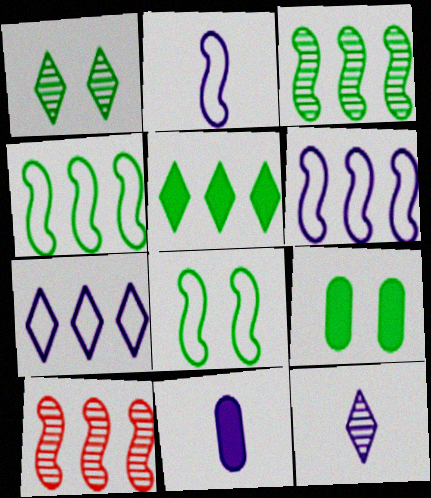[[1, 8, 9], 
[2, 11, 12]]